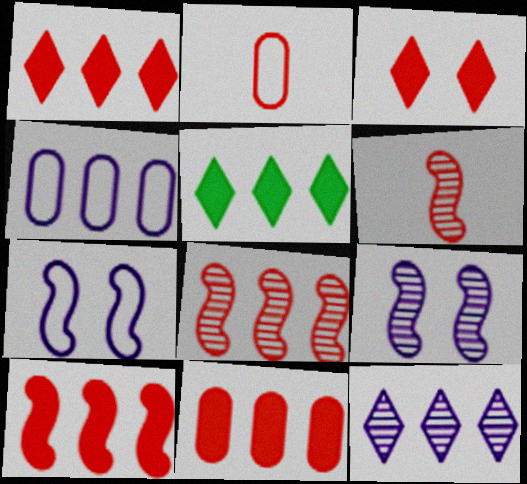[[1, 10, 11], 
[2, 3, 8], 
[2, 5, 9], 
[4, 5, 8]]